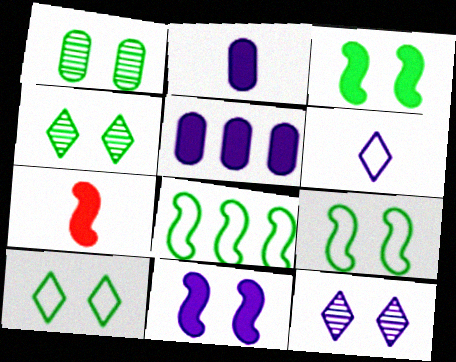[[1, 3, 10]]